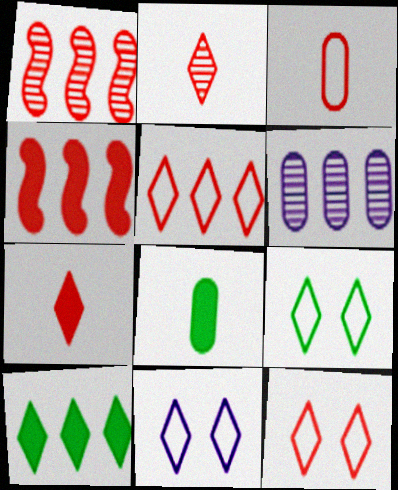[[1, 8, 11], 
[2, 10, 11], 
[9, 11, 12]]